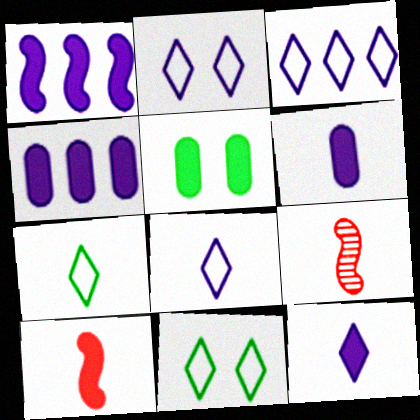[[2, 3, 8], 
[3, 5, 9], 
[4, 9, 11], 
[6, 7, 9]]